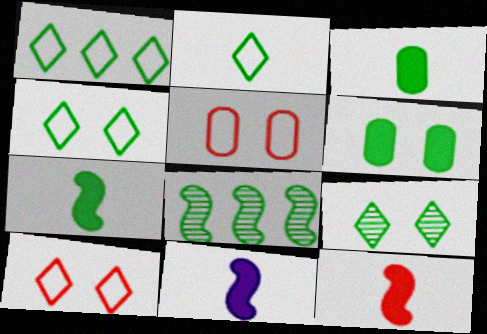[[1, 2, 4], 
[2, 6, 8], 
[3, 4, 8], 
[7, 11, 12]]